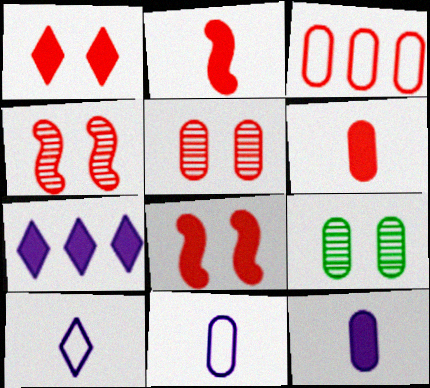[[3, 5, 6], 
[3, 9, 12]]